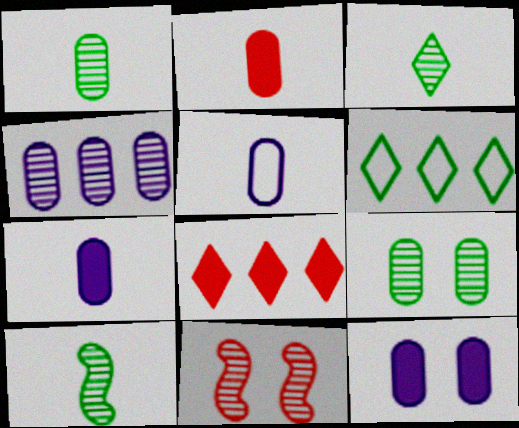[[1, 2, 5], 
[1, 3, 10], 
[3, 4, 11], 
[4, 5, 12], 
[6, 7, 11]]